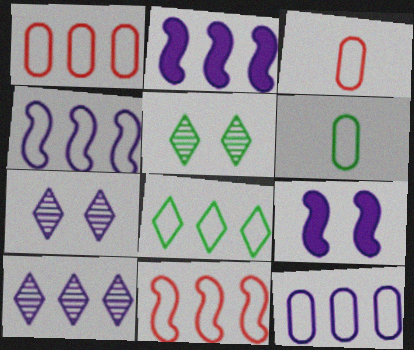[[1, 4, 8], 
[2, 3, 5], 
[2, 10, 12], 
[8, 11, 12]]